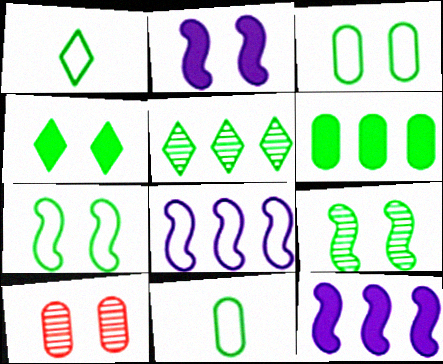[[1, 4, 5], 
[1, 6, 9], 
[1, 10, 12], 
[3, 4, 9]]